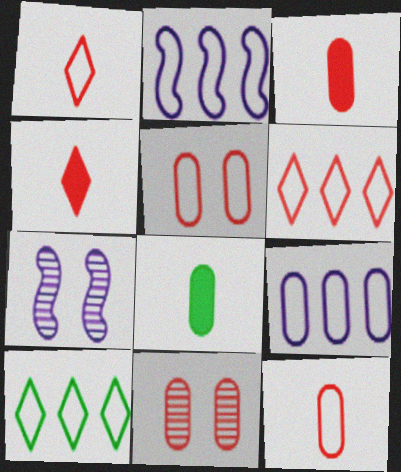[[3, 7, 10], 
[6, 7, 8], 
[8, 9, 11]]